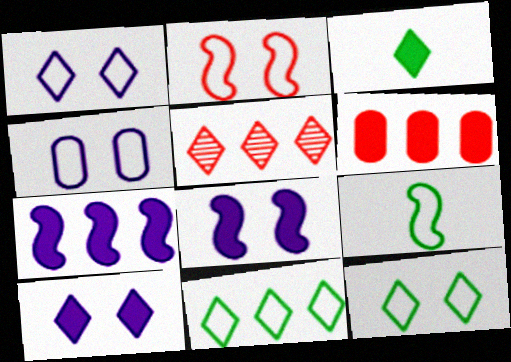[[1, 3, 5], 
[2, 4, 12], 
[3, 6, 8]]